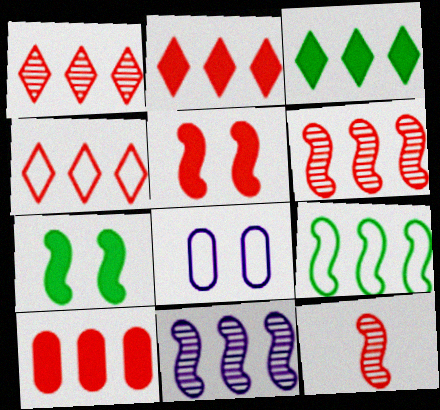[[1, 2, 4], 
[3, 8, 12], 
[4, 6, 10]]